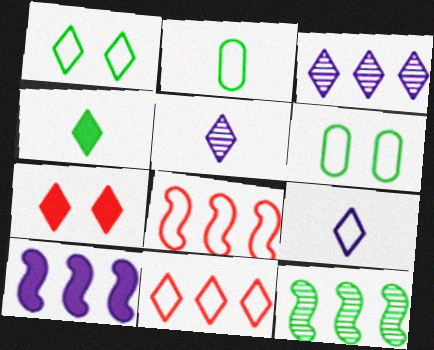[[1, 9, 11], 
[4, 6, 12], 
[6, 8, 9], 
[8, 10, 12]]